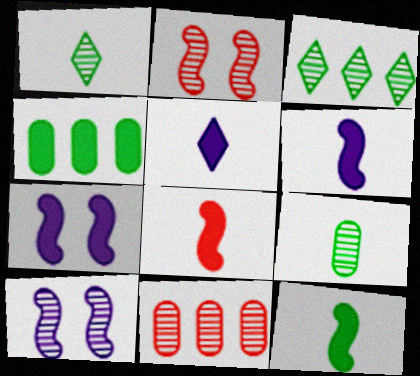[[1, 10, 11], 
[6, 8, 12]]